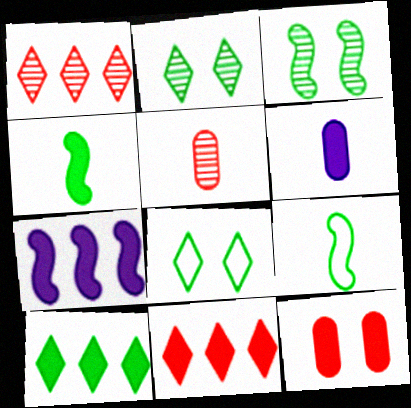[[5, 7, 8]]